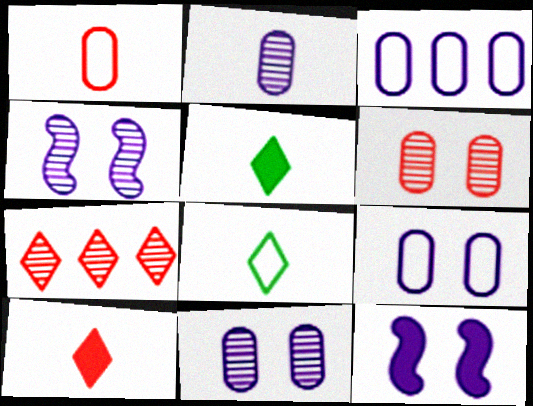[]